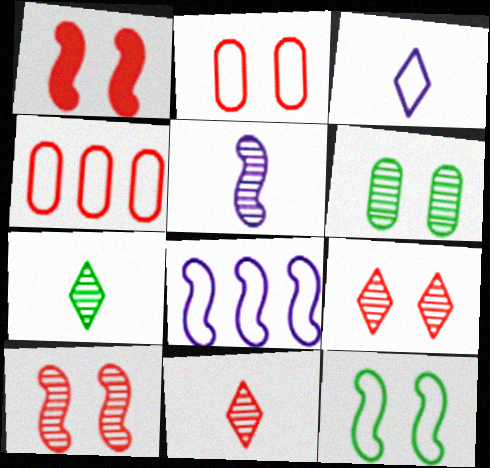[[1, 2, 9], 
[1, 4, 11], 
[3, 4, 12]]